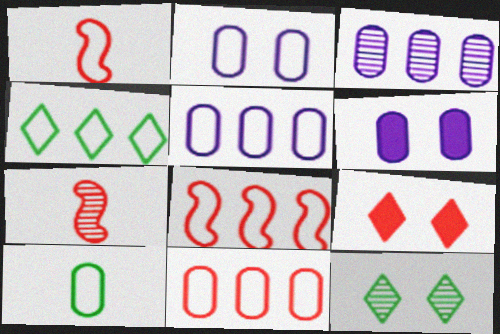[[1, 2, 4], 
[2, 10, 11], 
[3, 7, 12], 
[4, 5, 8], 
[4, 6, 7], 
[7, 9, 11]]